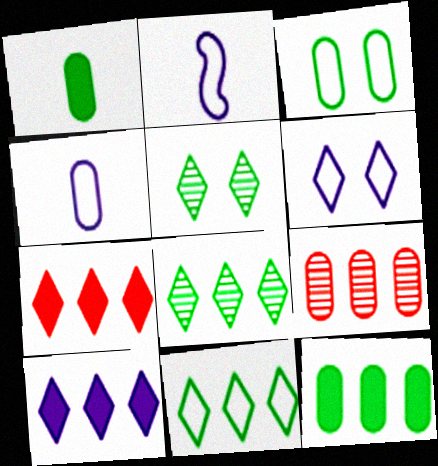[]